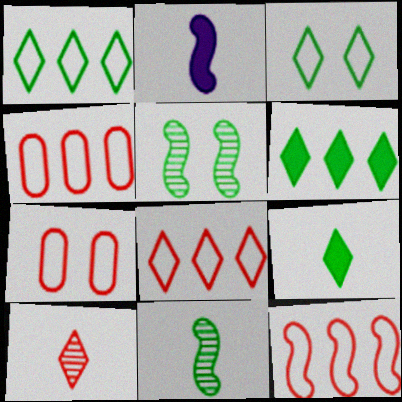[[2, 5, 12], 
[4, 8, 12]]